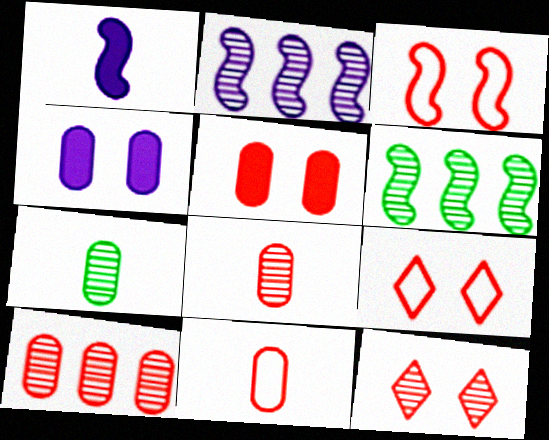[[1, 3, 6], 
[2, 7, 12], 
[3, 5, 12], 
[5, 10, 11]]